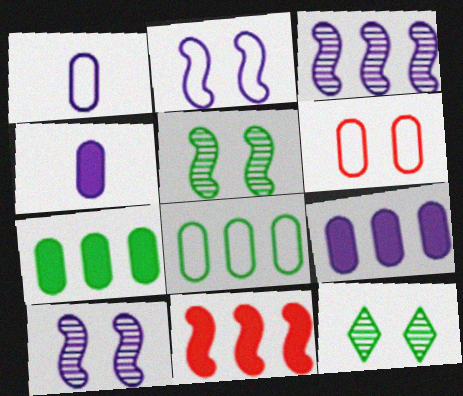[[1, 6, 8], 
[1, 11, 12]]